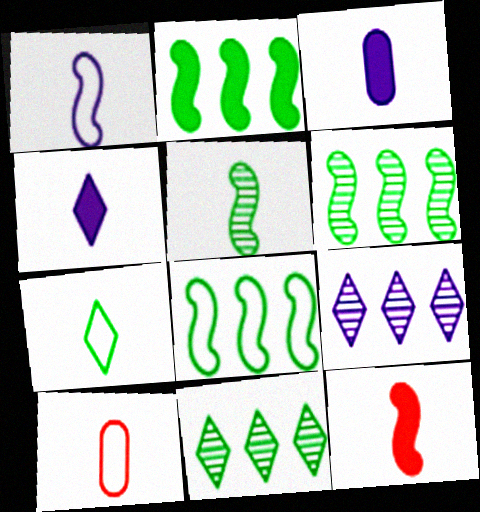[[1, 5, 12], 
[1, 7, 10], 
[2, 6, 8], 
[4, 5, 10]]